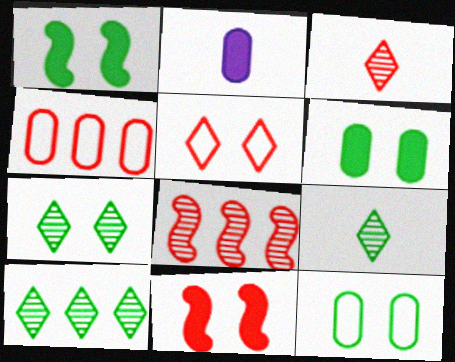[[1, 7, 12], 
[3, 4, 11], 
[7, 9, 10]]